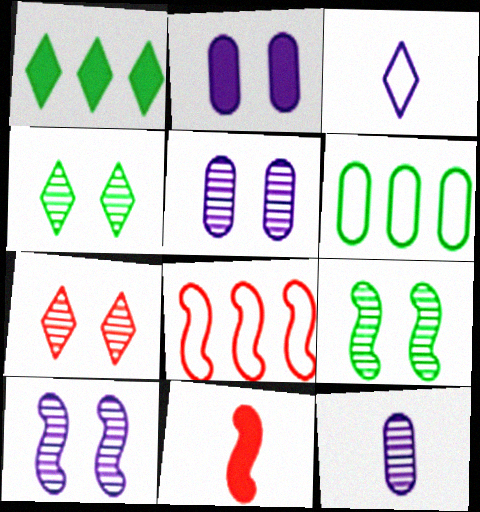[[1, 2, 11], 
[1, 3, 7], 
[5, 7, 9]]